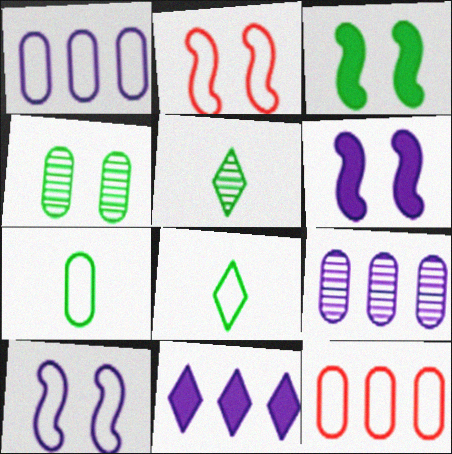[[1, 2, 8], 
[5, 6, 12], 
[8, 10, 12]]